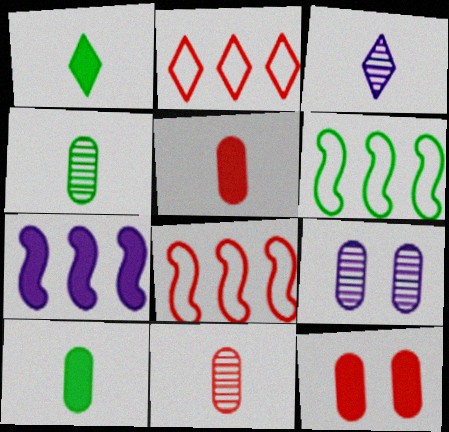[[1, 7, 12], 
[1, 8, 9], 
[3, 6, 12]]